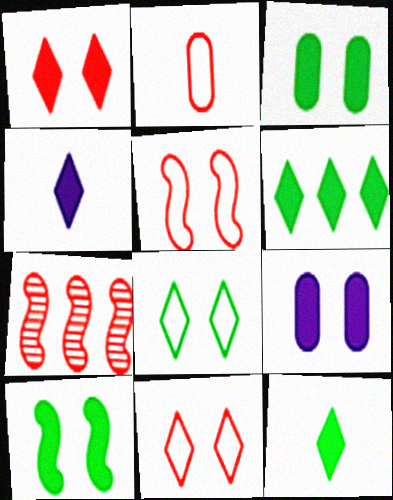[[1, 2, 7], 
[1, 4, 6], 
[1, 9, 10]]